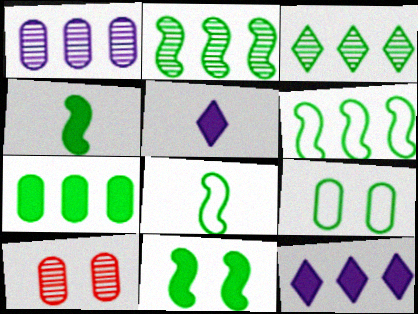[[2, 8, 11], 
[3, 4, 9], 
[3, 6, 7], 
[5, 6, 10], 
[8, 10, 12]]